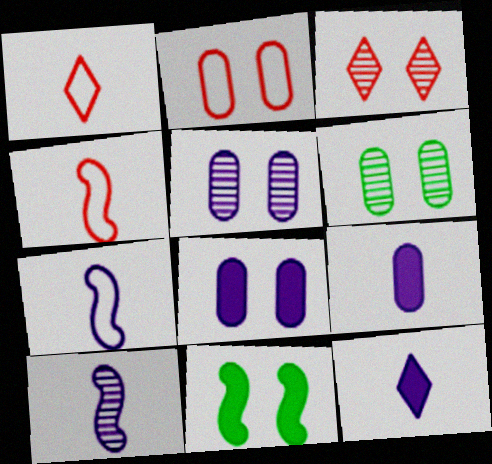[[2, 6, 8]]